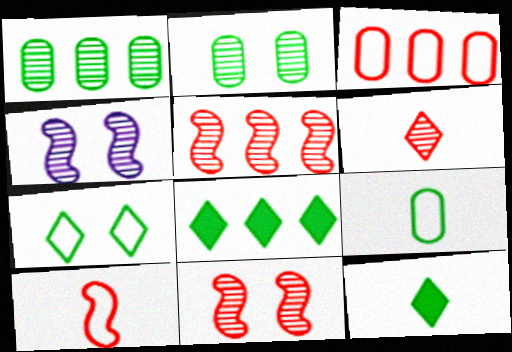[[1, 4, 6], 
[3, 4, 12]]